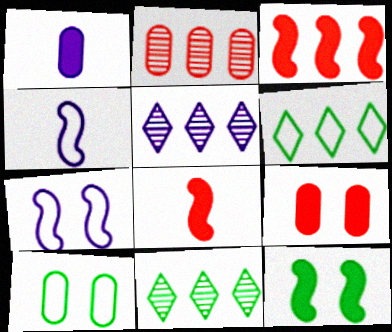[[1, 2, 10], 
[1, 5, 7], 
[4, 9, 11], 
[5, 8, 10]]